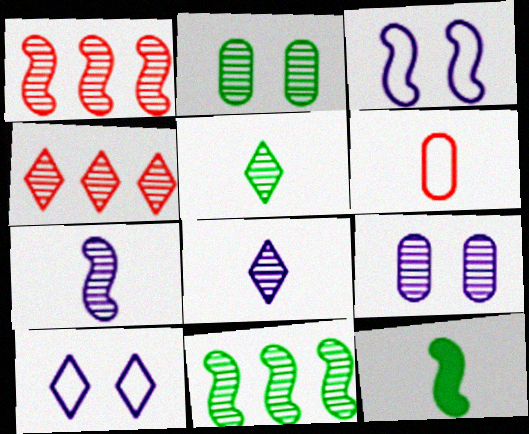[[1, 2, 8], 
[1, 3, 12], 
[1, 5, 9], 
[2, 4, 7], 
[2, 5, 11], 
[6, 8, 12]]